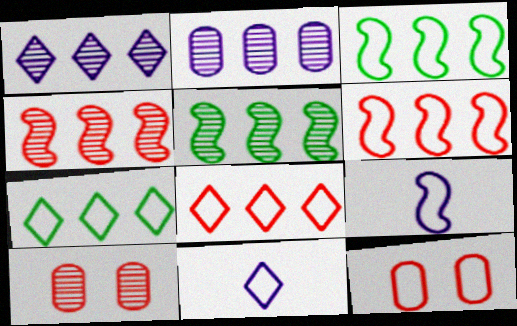[[3, 11, 12], 
[7, 9, 12]]